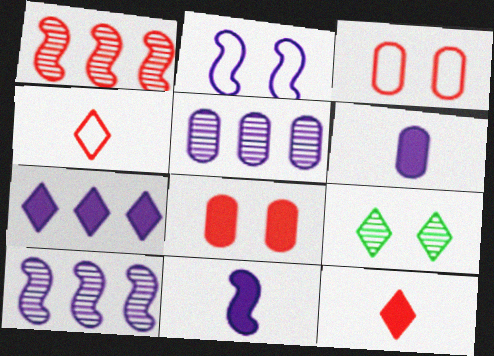[[1, 3, 12], 
[1, 4, 8], 
[2, 8, 9], 
[2, 10, 11], 
[4, 7, 9]]